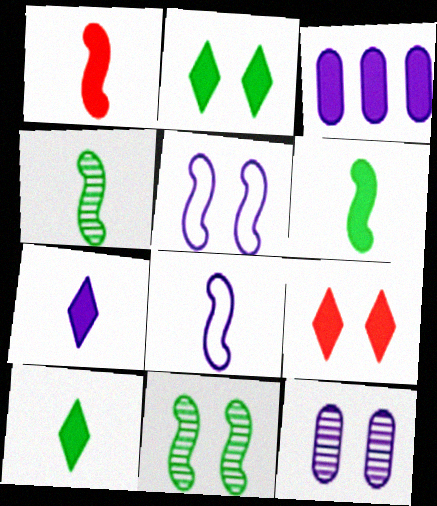[[1, 2, 3], 
[1, 4, 8], 
[3, 6, 9]]